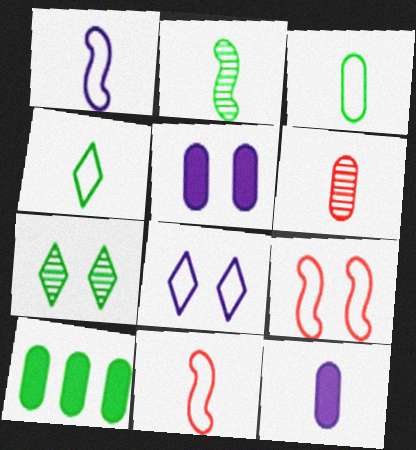[[3, 6, 12], 
[5, 7, 9]]